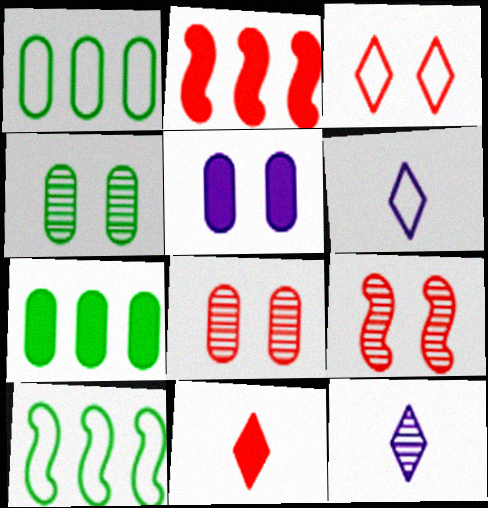[[2, 4, 6], 
[6, 7, 9]]